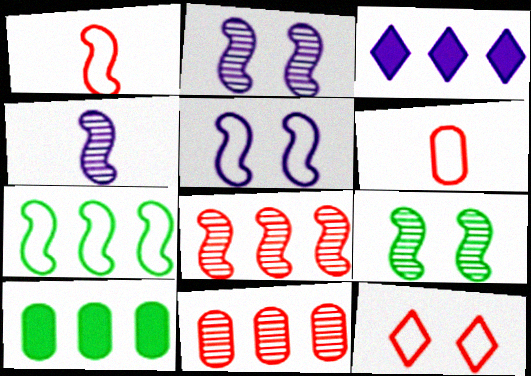[[1, 5, 7], 
[3, 6, 9], 
[3, 7, 11], 
[4, 8, 9], 
[4, 10, 12]]